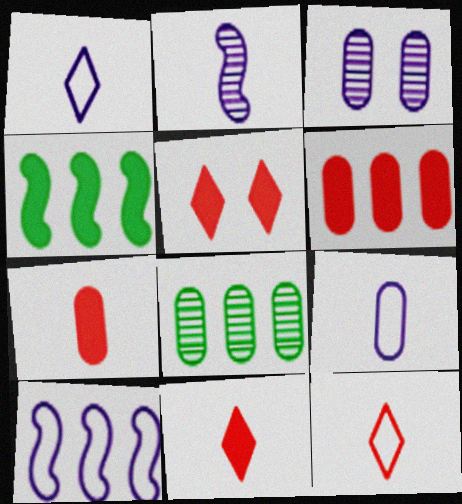[[3, 4, 12]]